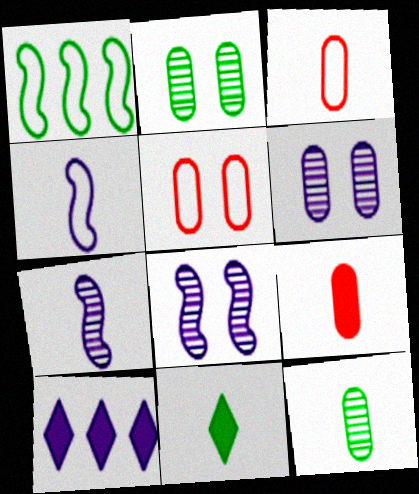[[1, 2, 11], 
[3, 7, 11], 
[4, 6, 10]]